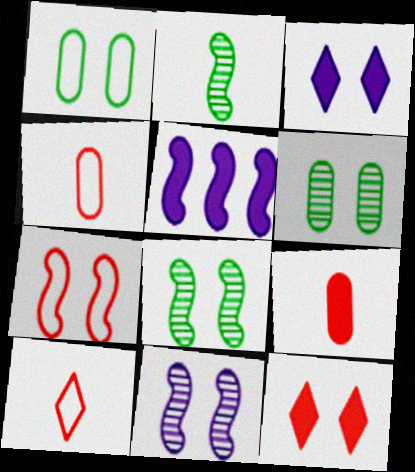[[1, 11, 12], 
[2, 5, 7], 
[3, 6, 7], 
[5, 6, 10]]